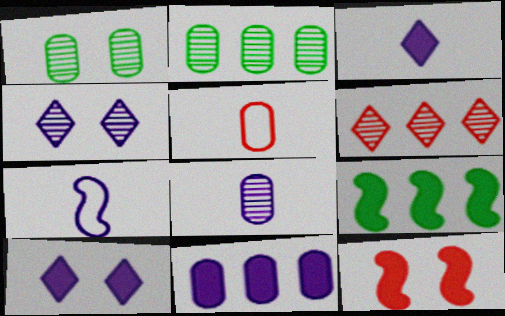[[1, 5, 11], 
[3, 7, 8], 
[4, 5, 9], 
[4, 7, 11], 
[5, 6, 12]]